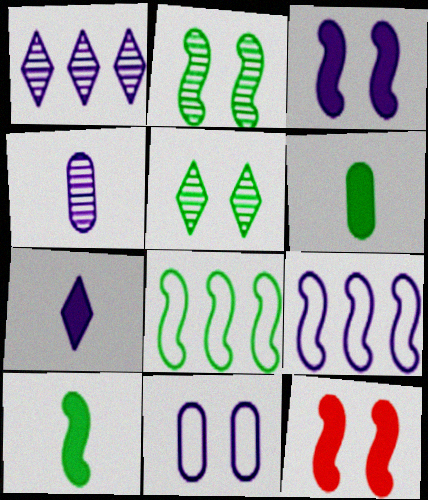[[2, 8, 10], 
[5, 6, 8], 
[5, 11, 12]]